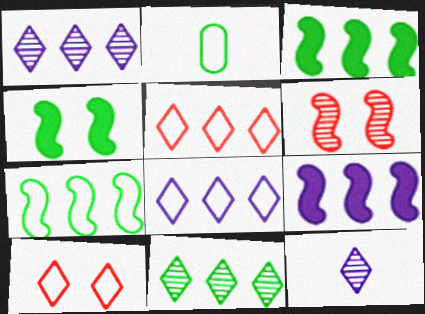[[2, 4, 11]]